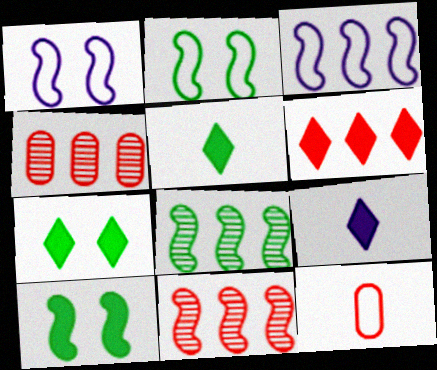[[1, 4, 5], 
[2, 4, 9], 
[6, 7, 9]]